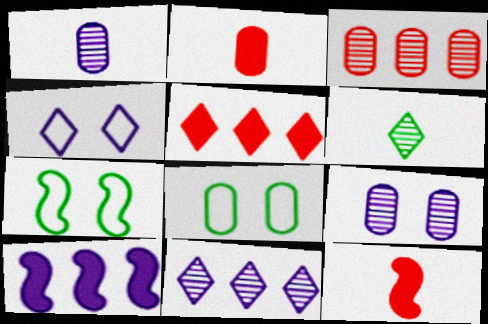[[1, 4, 10], 
[1, 5, 7], 
[2, 7, 11], 
[4, 5, 6], 
[8, 11, 12]]